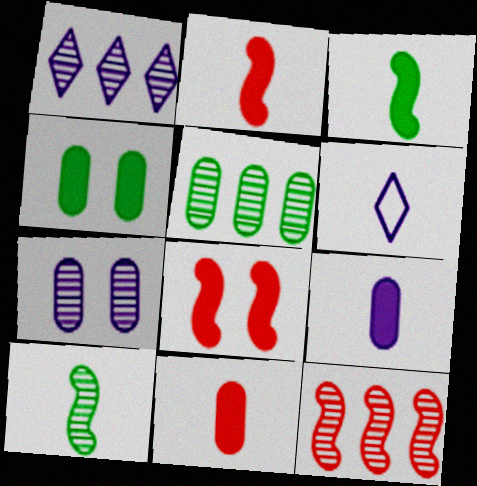[[1, 5, 12], 
[4, 6, 12], 
[5, 6, 8], 
[6, 10, 11]]